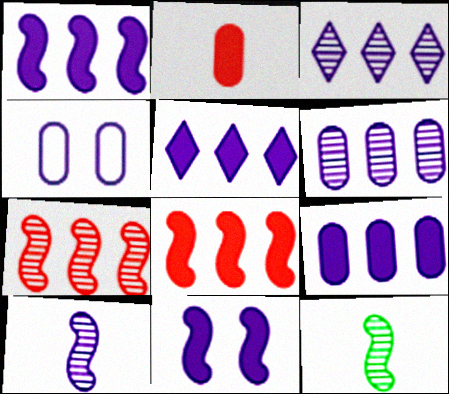[[1, 5, 9], 
[4, 5, 10]]